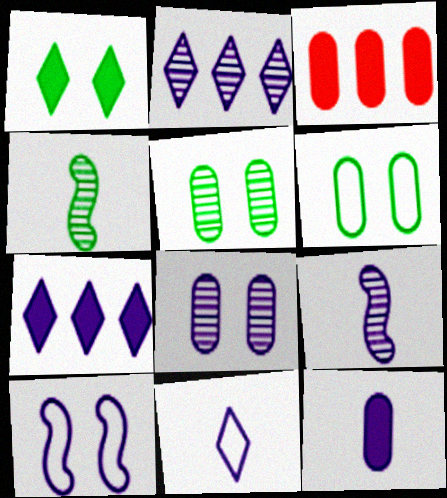[[2, 8, 9], 
[2, 10, 12], 
[9, 11, 12]]